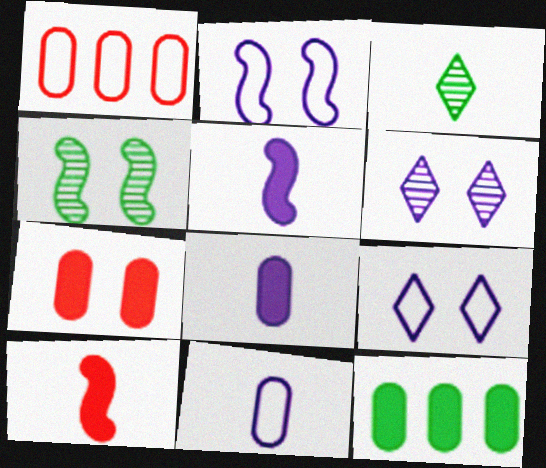[[3, 10, 11], 
[4, 7, 9], 
[7, 8, 12]]